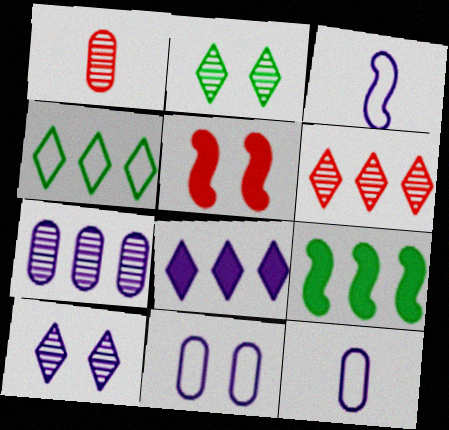[[2, 5, 11], 
[4, 6, 8]]